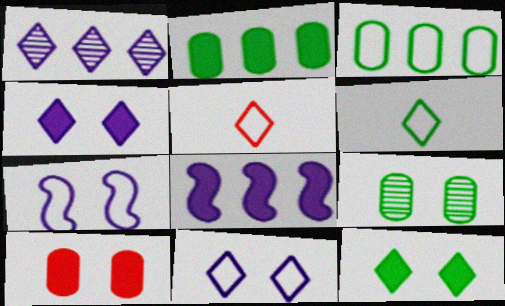[[1, 5, 12], 
[3, 5, 7], 
[5, 8, 9]]